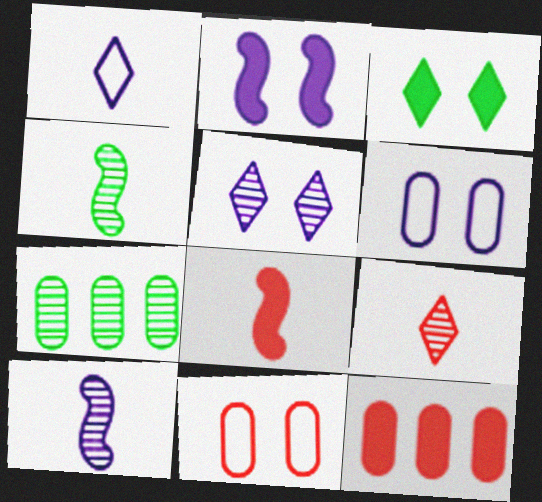[[2, 5, 6]]